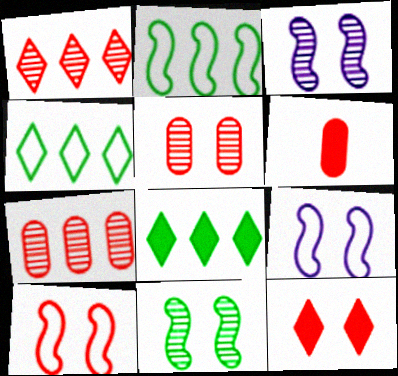[[1, 6, 10], 
[3, 4, 6], 
[5, 10, 12]]